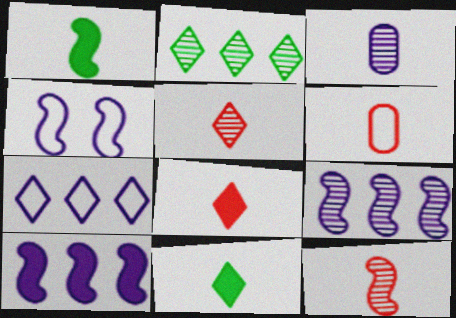[[6, 8, 12]]